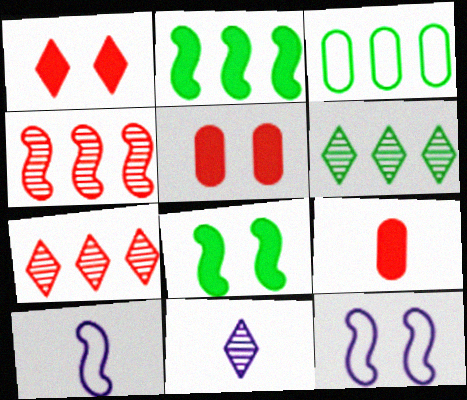[[2, 3, 6], 
[4, 8, 10], 
[5, 6, 10], 
[6, 9, 12]]